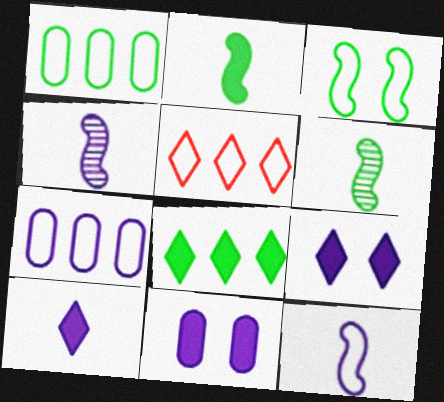[[4, 7, 9], 
[5, 6, 11]]